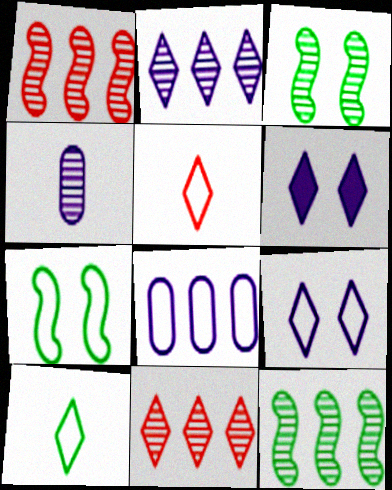[[3, 4, 11], 
[5, 7, 8], 
[6, 10, 11]]